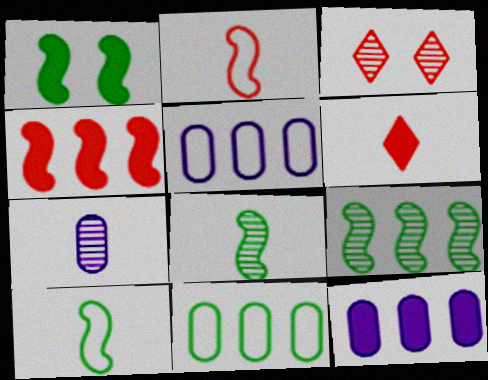[[1, 6, 12], 
[1, 9, 10], 
[3, 7, 9], 
[3, 10, 12], 
[6, 7, 10]]